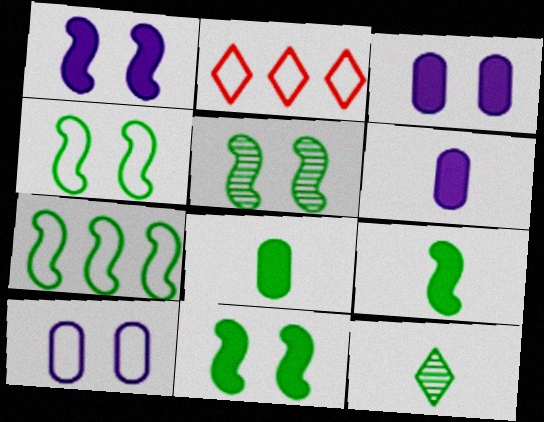[[2, 5, 6], 
[4, 5, 11], 
[5, 7, 9]]